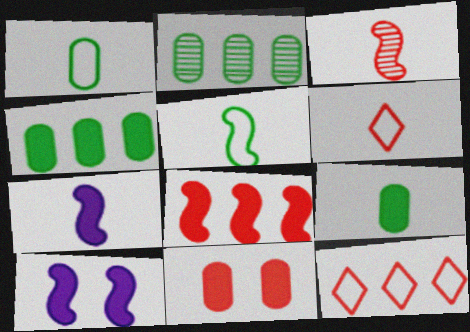[[2, 6, 10], 
[3, 5, 7], 
[3, 11, 12]]